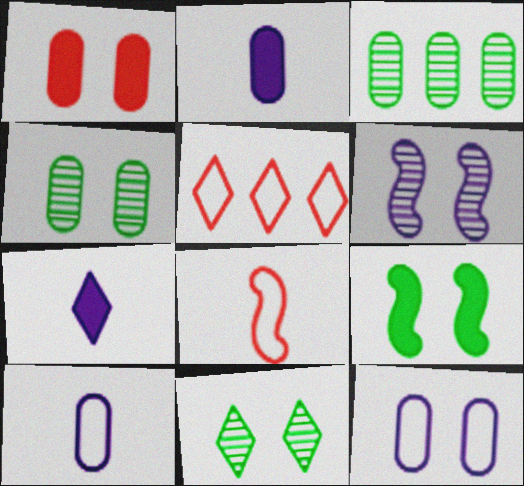[[1, 3, 10], 
[1, 4, 12], 
[5, 7, 11]]